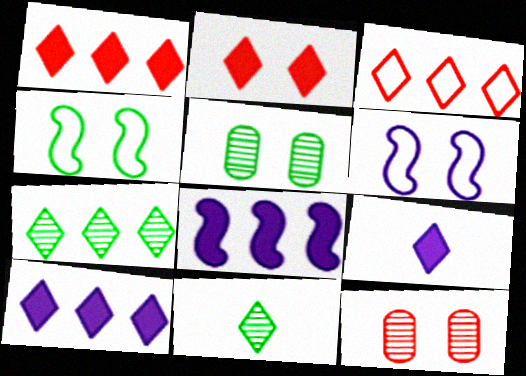[[2, 5, 6], 
[3, 7, 10]]